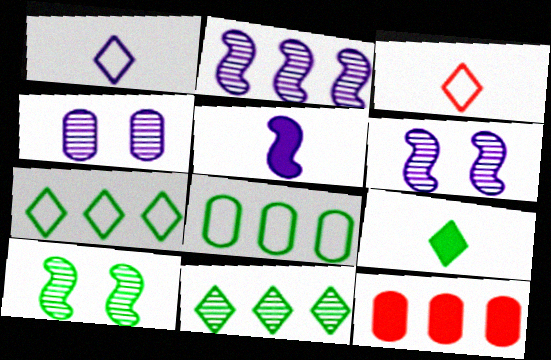[[1, 10, 12], 
[2, 7, 12], 
[8, 9, 10]]